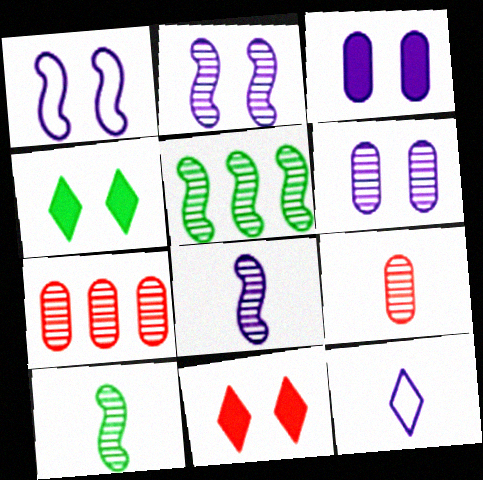[]